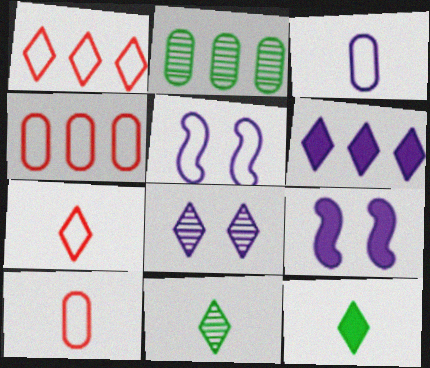[[1, 8, 12], 
[2, 7, 9], 
[4, 9, 11]]